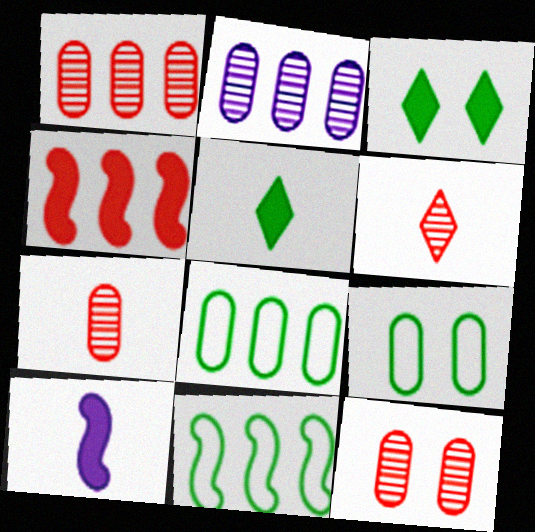[[1, 7, 12]]